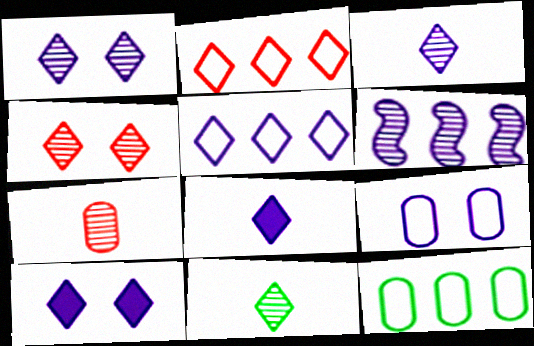[[1, 5, 8], 
[2, 10, 11], 
[3, 5, 10], 
[6, 8, 9]]